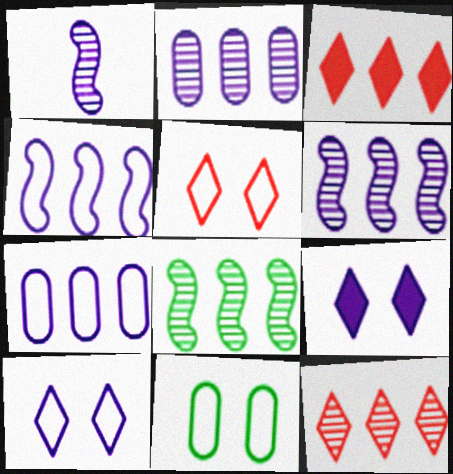[[1, 3, 11], 
[1, 7, 9], 
[2, 8, 12], 
[3, 7, 8]]